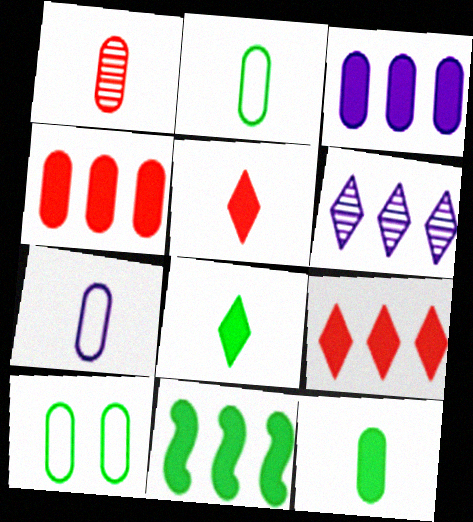[[1, 3, 10], 
[1, 7, 12], 
[3, 9, 11]]